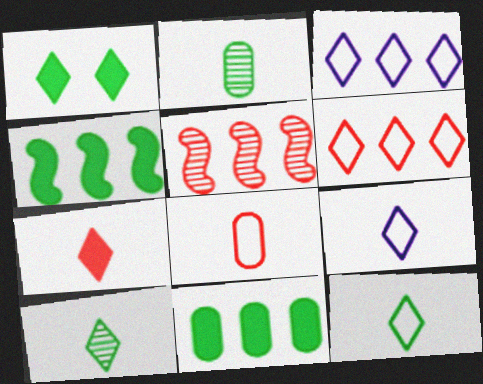[[3, 5, 11], 
[7, 9, 10]]